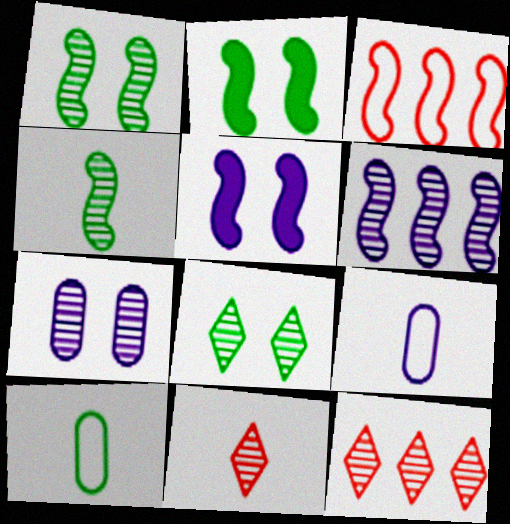[[2, 9, 12], 
[3, 4, 5], 
[4, 7, 12], 
[5, 10, 12]]